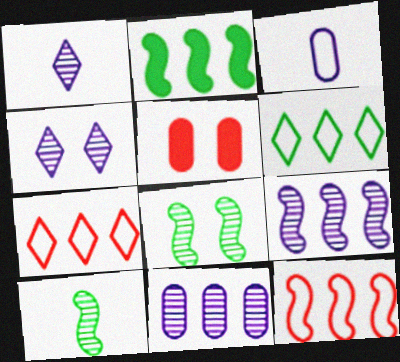[[2, 7, 11], 
[2, 9, 12]]